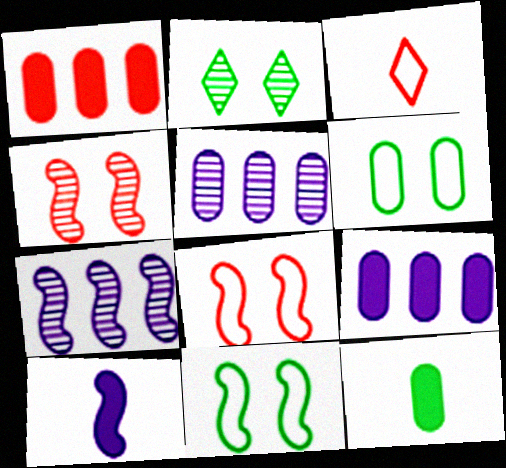[[1, 3, 4]]